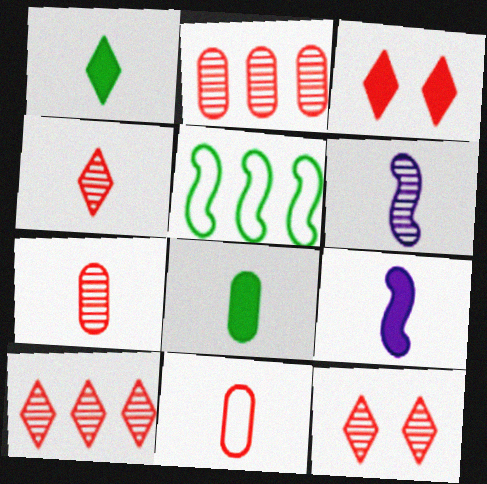[[1, 6, 11], 
[4, 10, 12]]